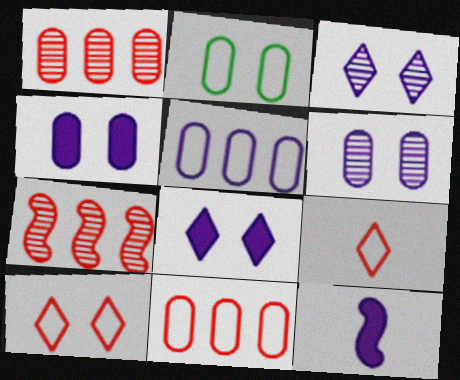[[3, 5, 12]]